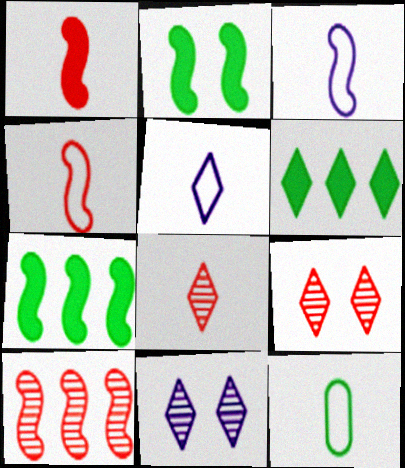[[2, 3, 10], 
[4, 5, 12], 
[5, 6, 9]]